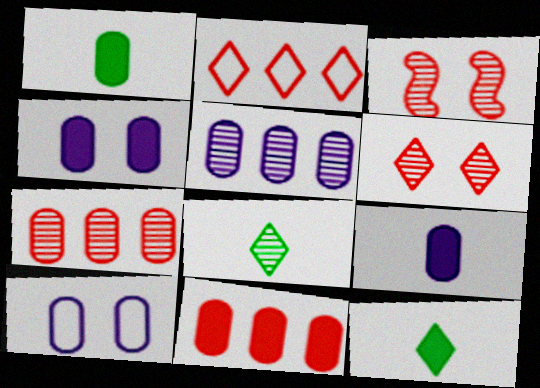[[1, 4, 11], 
[1, 7, 10], 
[3, 5, 8], 
[5, 9, 10]]